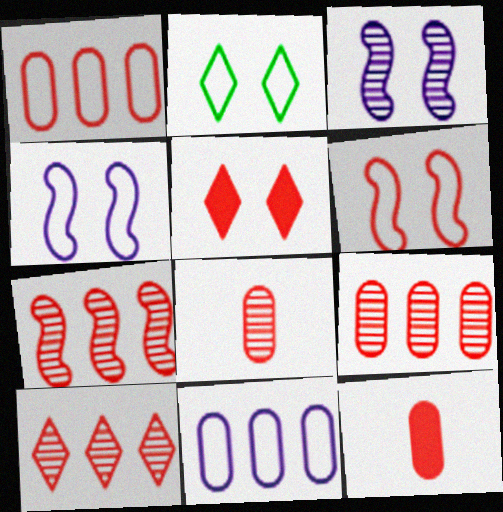[[6, 10, 12], 
[7, 9, 10]]